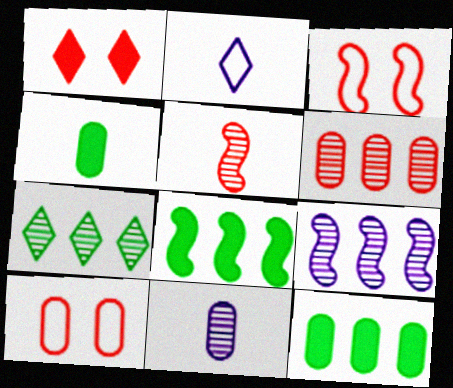[[1, 2, 7], 
[2, 4, 5], 
[6, 7, 9], 
[10, 11, 12]]